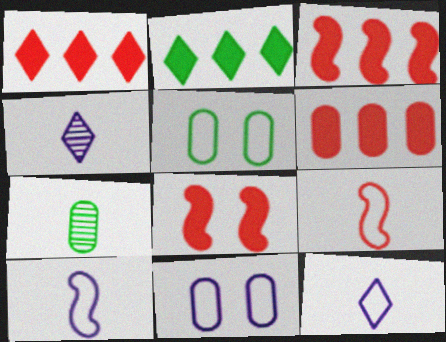[[1, 3, 6], 
[3, 4, 5], 
[6, 7, 11]]